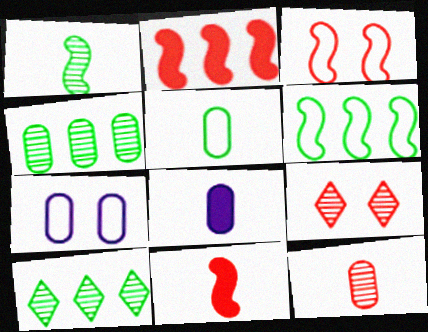[[3, 8, 10], 
[5, 8, 12], 
[6, 8, 9], 
[7, 10, 11]]